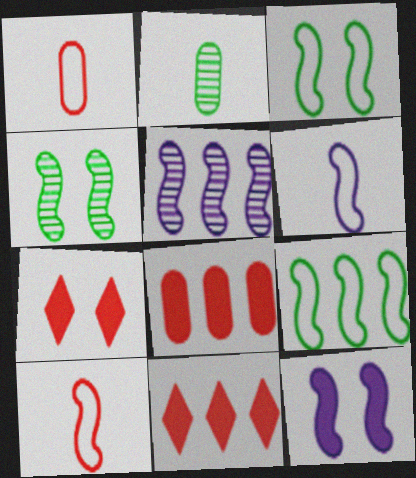[[5, 6, 12]]